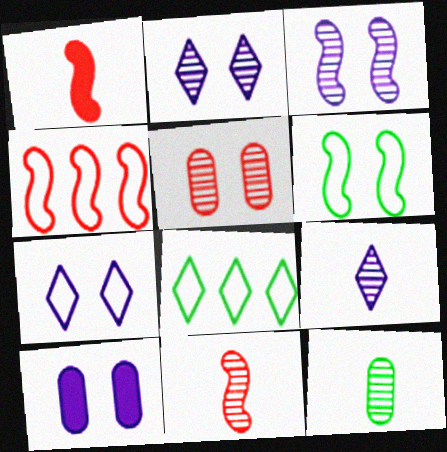[[3, 7, 10], 
[8, 10, 11], 
[9, 11, 12]]